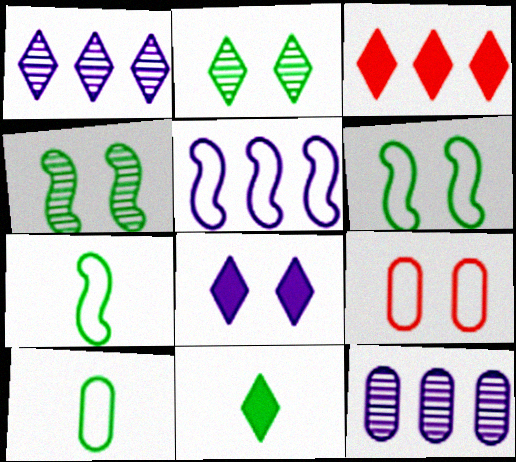[[3, 8, 11], 
[4, 8, 9]]